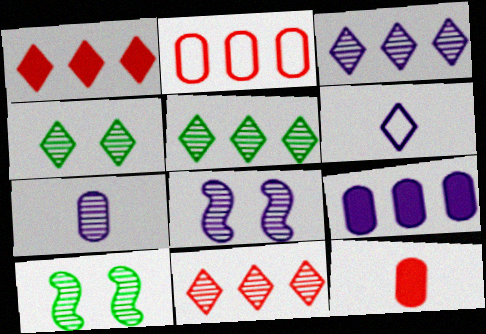[[1, 4, 6], 
[3, 5, 11], 
[3, 7, 8], 
[6, 8, 9], 
[7, 10, 11]]